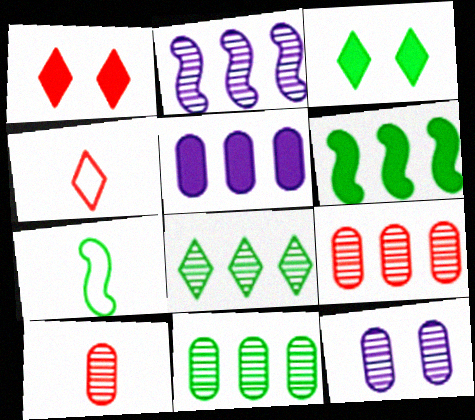[[2, 8, 9], 
[3, 7, 11], 
[4, 6, 12], 
[10, 11, 12]]